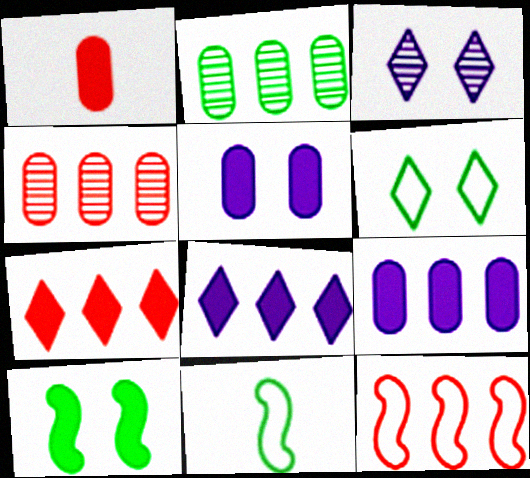[[1, 8, 10], 
[2, 8, 12], 
[4, 7, 12]]